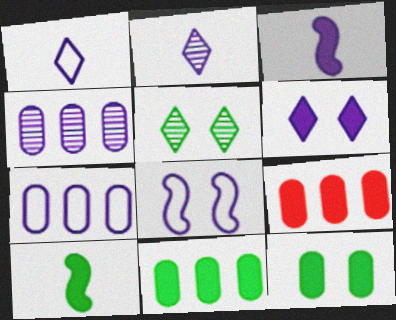[[1, 7, 8], 
[6, 9, 10]]